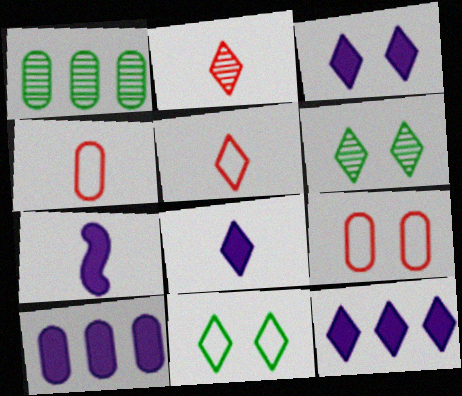[[2, 11, 12], 
[3, 7, 10], 
[3, 8, 12], 
[5, 6, 12]]